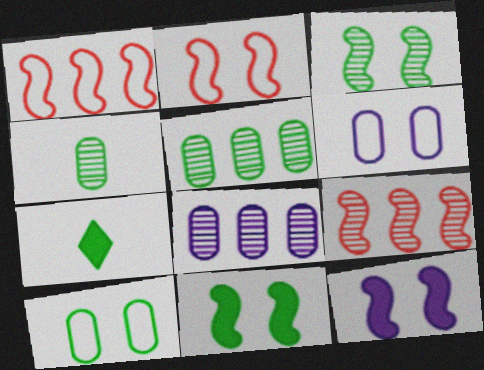[[2, 3, 12], 
[2, 7, 8], 
[6, 7, 9]]